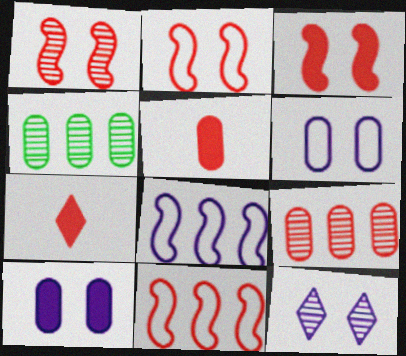[[1, 2, 3], 
[2, 7, 9], 
[4, 5, 6]]